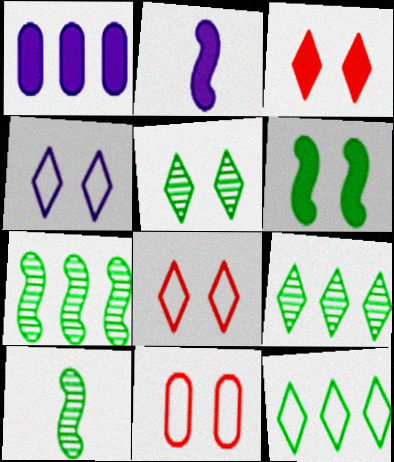[[1, 8, 10], 
[2, 9, 11], 
[3, 4, 5]]